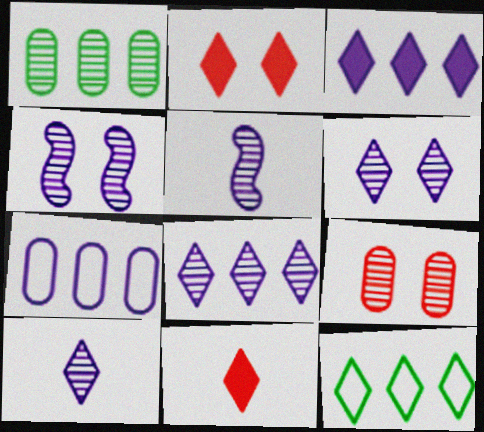[[2, 10, 12], 
[6, 8, 10], 
[6, 11, 12]]